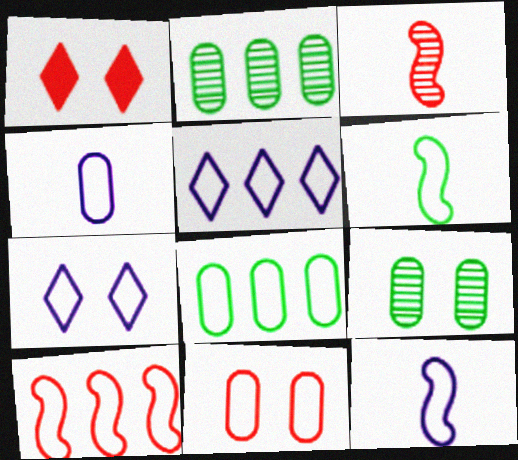[[1, 2, 12], 
[4, 8, 11], 
[5, 6, 11], 
[5, 8, 10]]